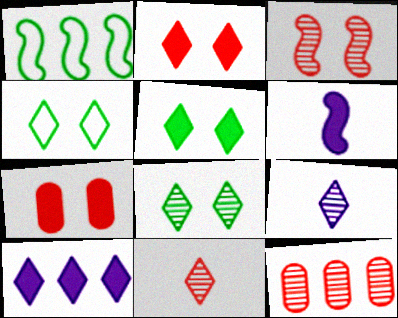[[1, 3, 6], 
[1, 7, 9], 
[1, 10, 12], 
[3, 11, 12], 
[4, 5, 8], 
[4, 6, 12], 
[4, 10, 11]]